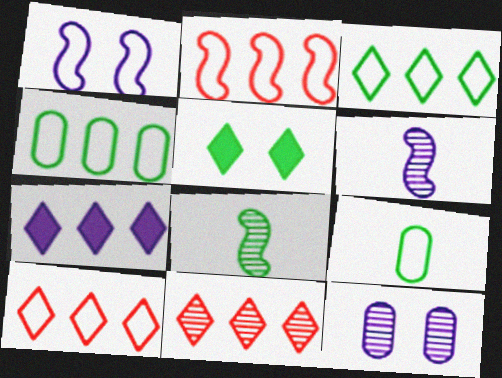[[1, 9, 10], 
[3, 7, 11], 
[4, 5, 8], 
[8, 11, 12]]